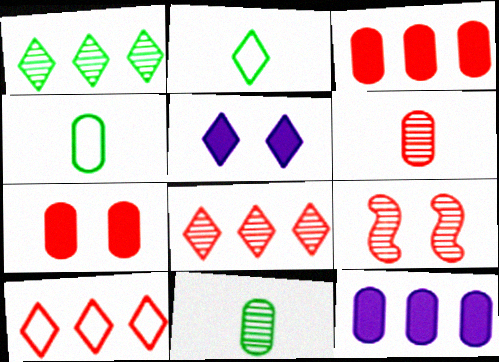[[2, 5, 8], 
[2, 9, 12], 
[6, 8, 9]]